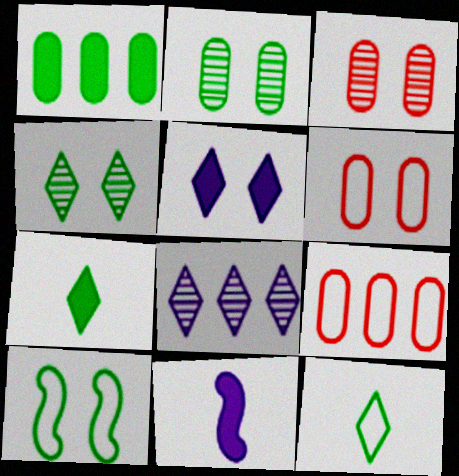[[3, 5, 10], 
[4, 9, 11]]